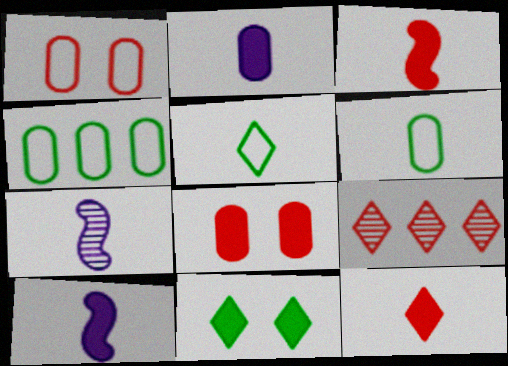[[1, 3, 9], 
[6, 7, 12]]